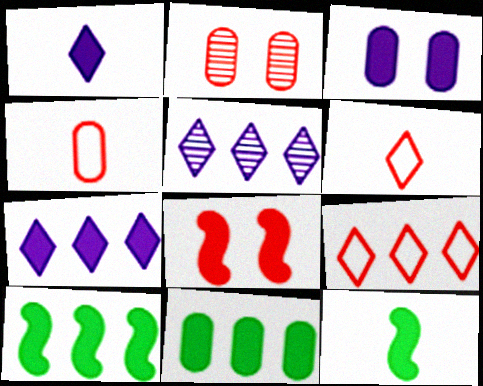[[1, 8, 11]]